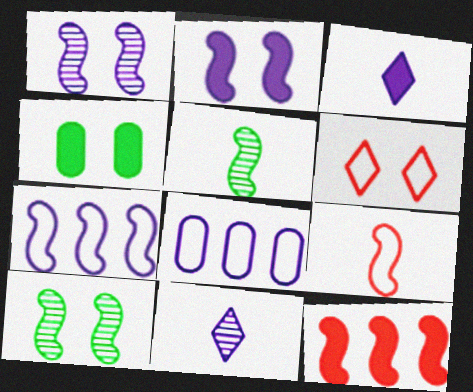[[1, 3, 8], 
[1, 4, 6], 
[2, 8, 11], 
[3, 4, 12]]